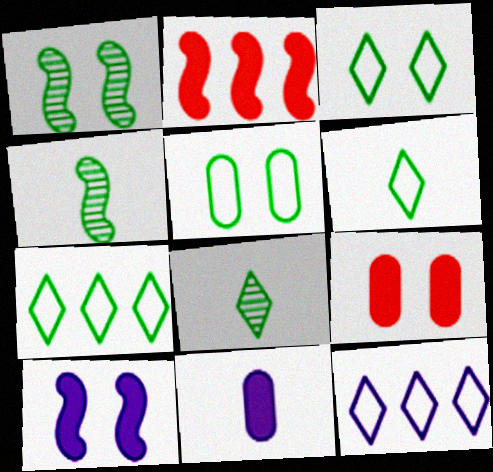[[3, 6, 7], 
[4, 9, 12]]